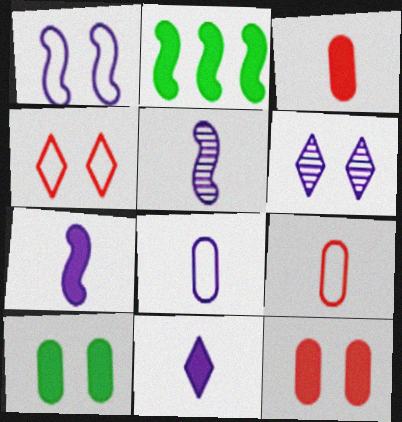[[2, 6, 9], 
[2, 11, 12], 
[5, 8, 11]]